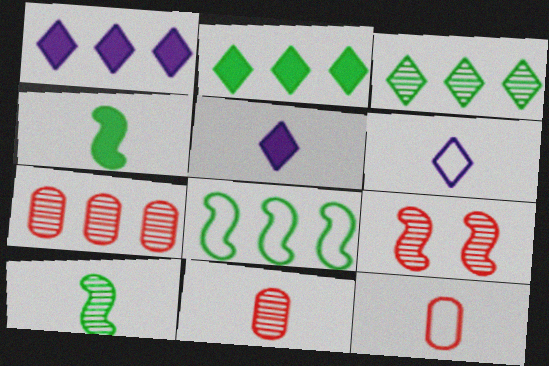[[1, 7, 8], 
[4, 6, 11], 
[5, 10, 12]]